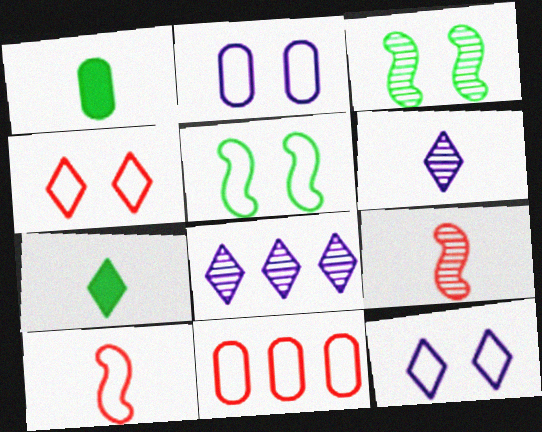[[1, 6, 10], 
[2, 4, 5], 
[4, 7, 8], 
[4, 10, 11]]